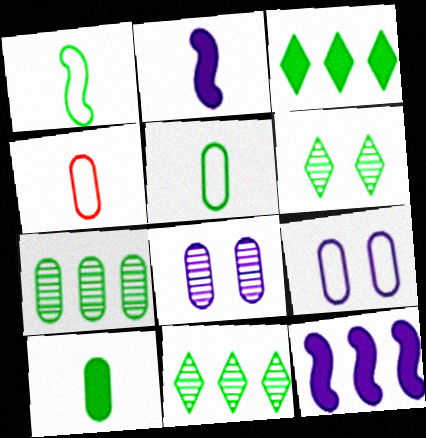[[4, 6, 12]]